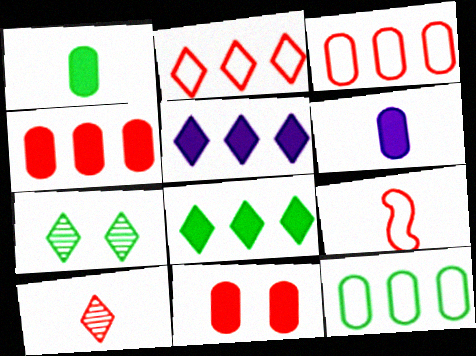[]